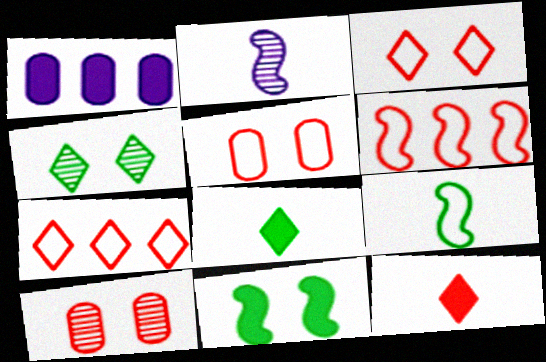[[1, 11, 12], 
[2, 6, 11], 
[6, 10, 12]]